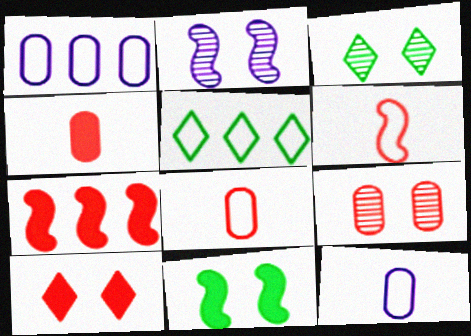[[2, 3, 9], 
[2, 4, 5], 
[3, 7, 12], 
[4, 7, 10]]